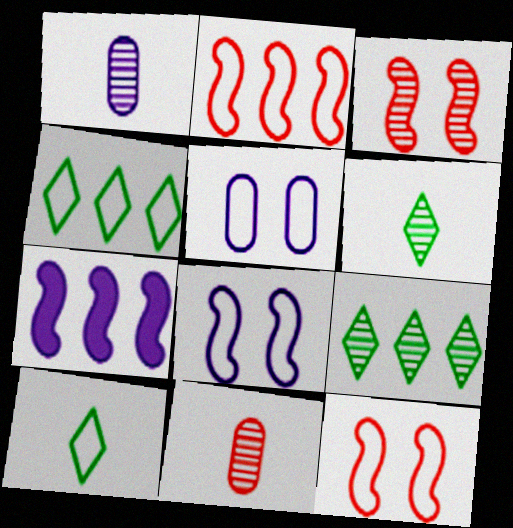[[1, 3, 9], 
[2, 5, 10]]